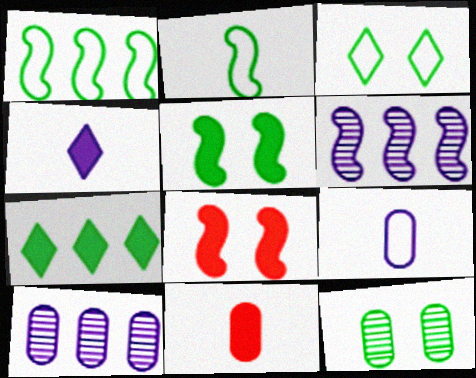[[2, 6, 8], 
[2, 7, 12], 
[3, 5, 12], 
[3, 6, 11]]